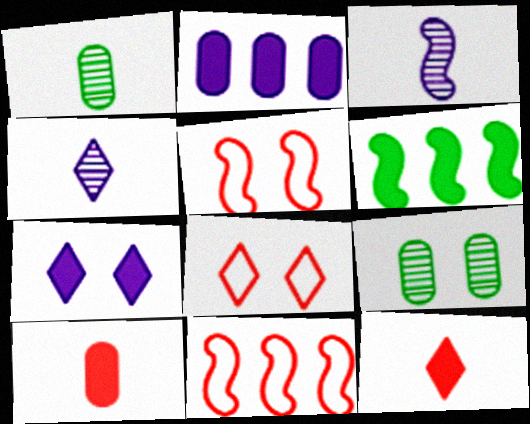[[1, 7, 11], 
[3, 5, 6], 
[5, 7, 9], 
[6, 7, 10]]